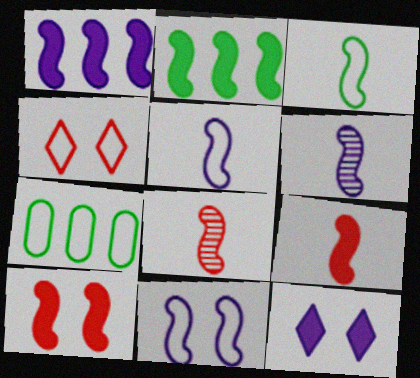[[1, 6, 11], 
[2, 8, 11], 
[3, 6, 9], 
[4, 5, 7], 
[7, 8, 12]]